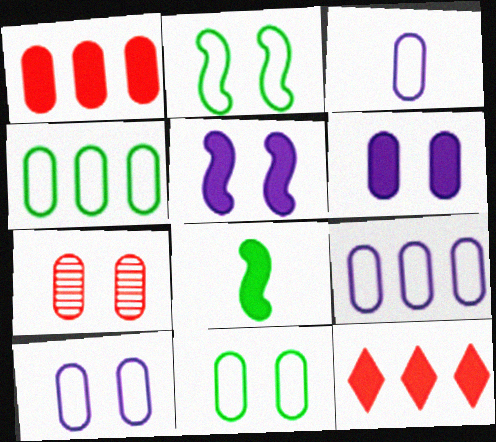[[3, 9, 10], 
[6, 7, 11], 
[6, 8, 12]]